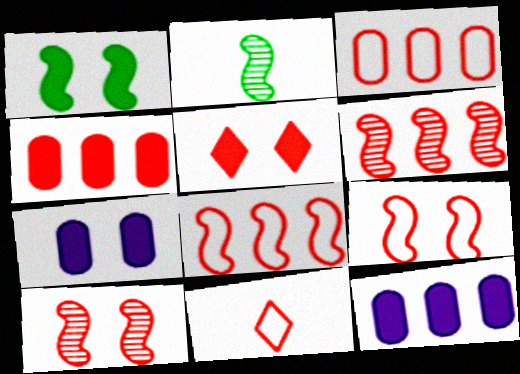[[1, 5, 7], 
[3, 9, 11], 
[4, 10, 11]]